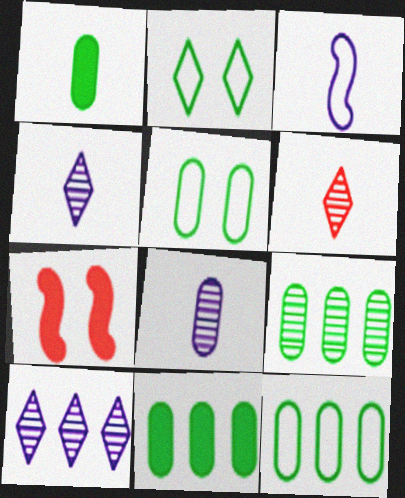[[1, 3, 6], 
[1, 5, 9], 
[4, 7, 12], 
[9, 11, 12]]